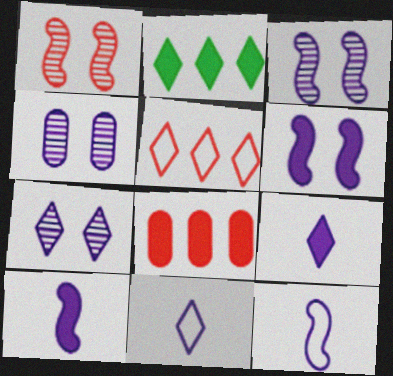[[3, 4, 7]]